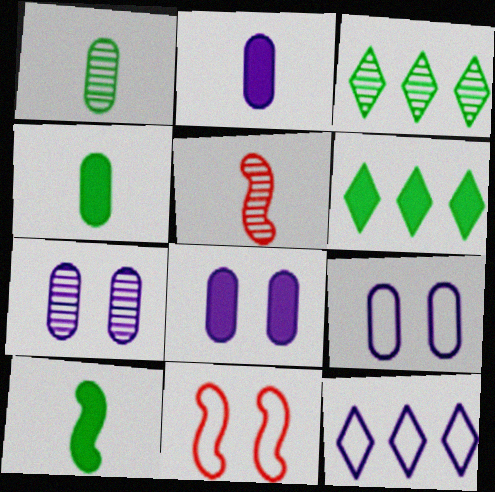[[2, 3, 11], 
[3, 5, 7], 
[5, 6, 9], 
[7, 8, 9]]